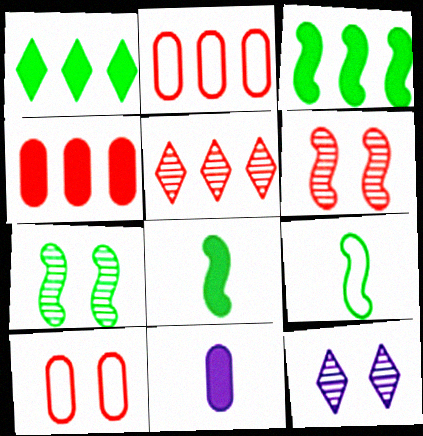[[2, 8, 12], 
[3, 7, 9], 
[4, 9, 12]]